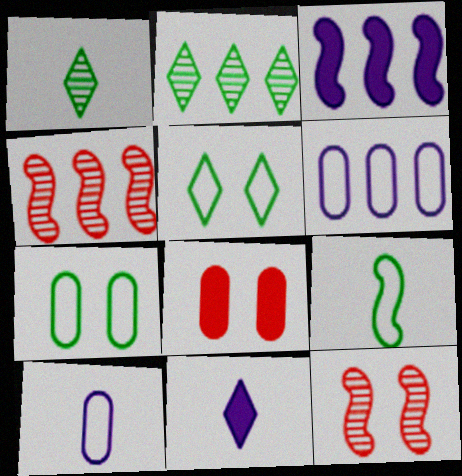[[3, 9, 12], 
[4, 7, 11]]